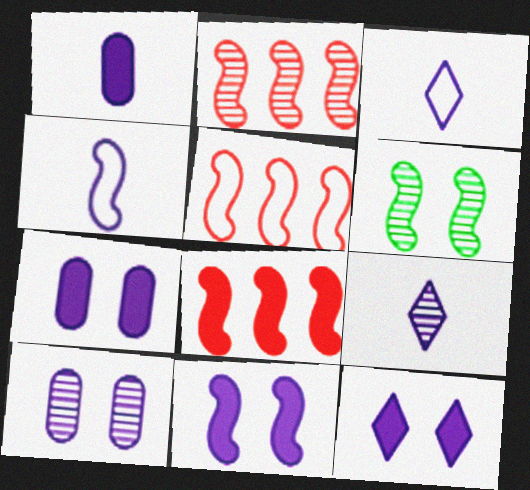[[1, 4, 9], 
[2, 5, 8], 
[4, 6, 8], 
[7, 11, 12]]